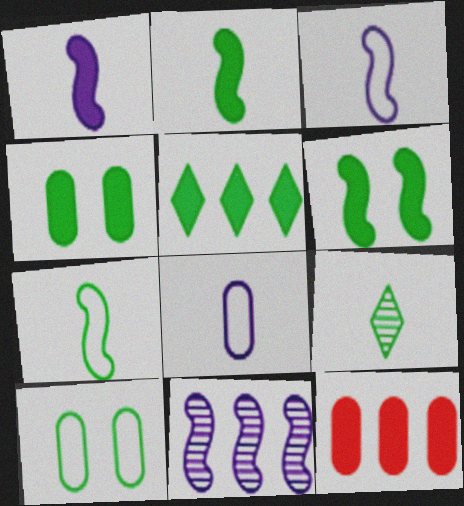[[2, 4, 5]]